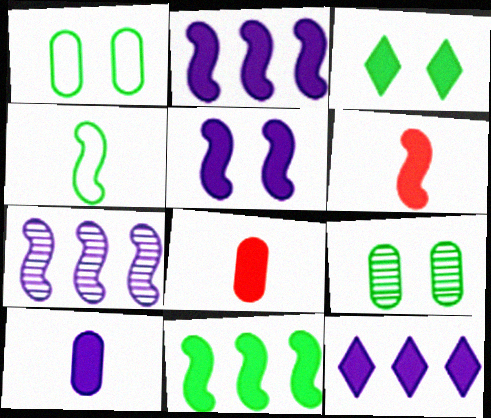[[2, 3, 8], 
[5, 6, 11], 
[5, 10, 12]]